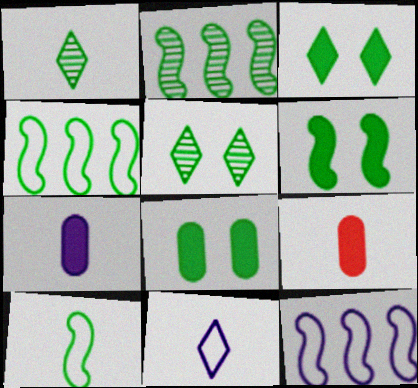[[1, 4, 8], 
[2, 6, 10], 
[3, 6, 8], 
[5, 9, 12]]